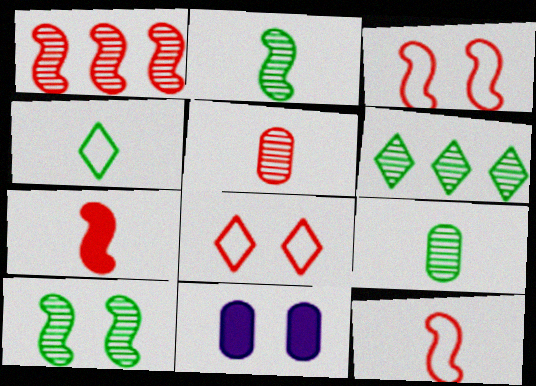[[1, 3, 7], 
[1, 4, 11], 
[6, 9, 10], 
[6, 11, 12], 
[8, 10, 11]]